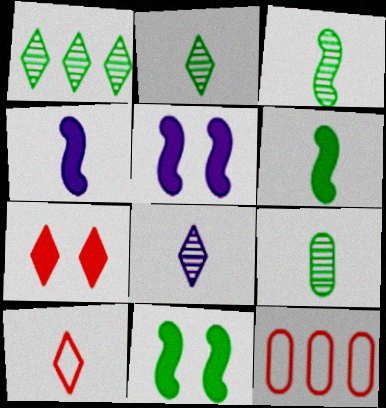[[2, 3, 9], 
[2, 5, 12], 
[4, 9, 10], 
[8, 11, 12]]